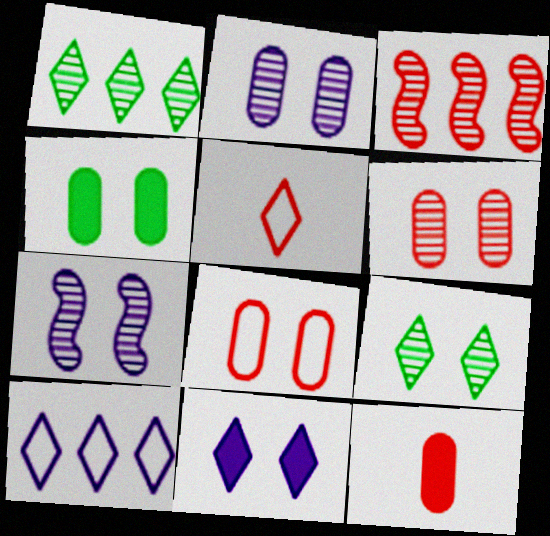[[1, 5, 11], 
[2, 4, 8], 
[6, 7, 9]]